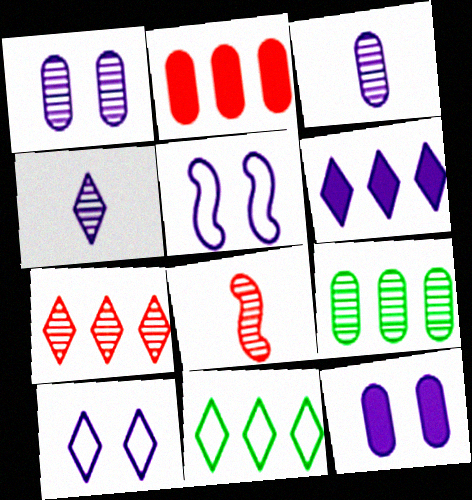[[3, 5, 6], 
[4, 6, 10], 
[6, 7, 11], 
[8, 11, 12]]